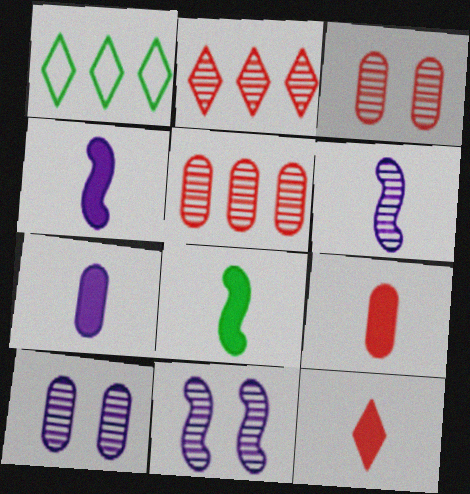[[1, 3, 4], 
[1, 9, 11], 
[7, 8, 12]]